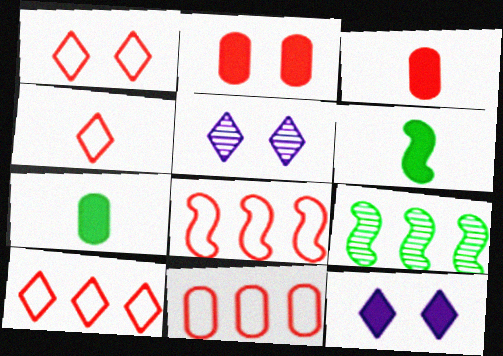[[1, 4, 10], 
[5, 6, 11], 
[5, 7, 8], 
[8, 10, 11]]